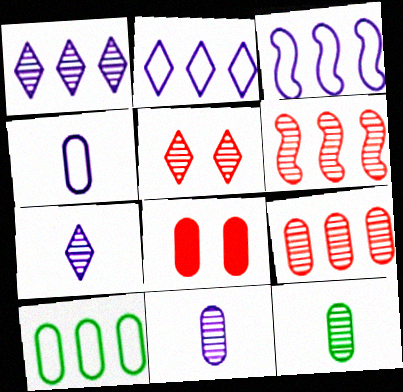[[8, 10, 11]]